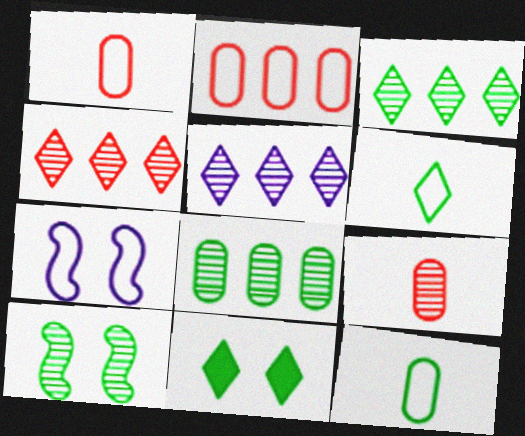[[2, 6, 7], 
[3, 4, 5], 
[3, 6, 11], 
[5, 9, 10]]